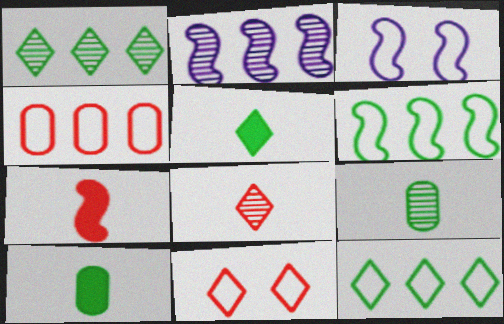[[2, 10, 11]]